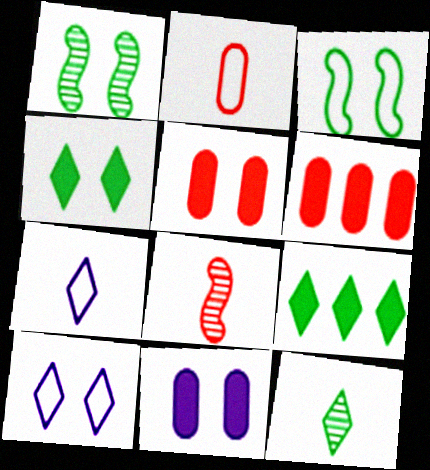[[1, 5, 10], 
[1, 6, 7]]